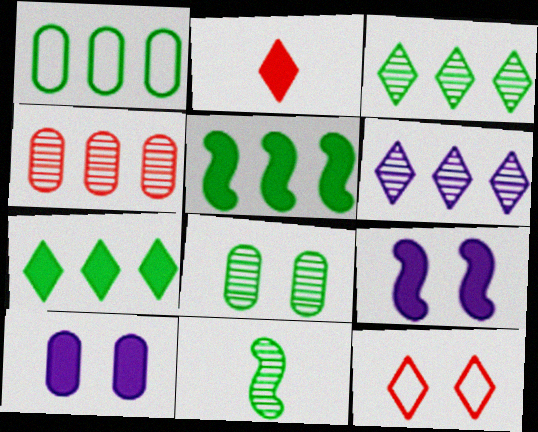[[1, 3, 5], 
[2, 5, 10], 
[3, 8, 11], 
[8, 9, 12]]